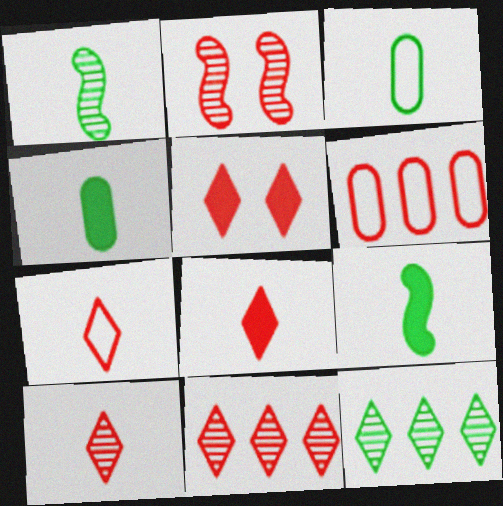[[2, 6, 8], 
[5, 7, 11], 
[7, 8, 10]]